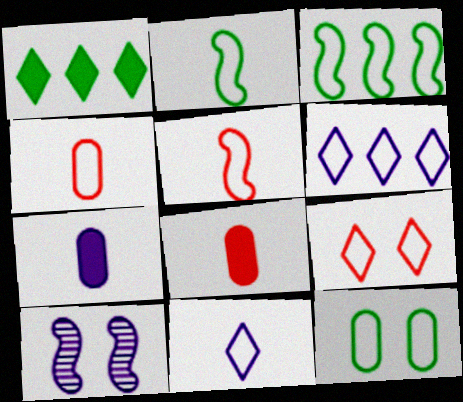[[1, 4, 10], 
[2, 4, 11], 
[5, 6, 12], 
[6, 7, 10]]